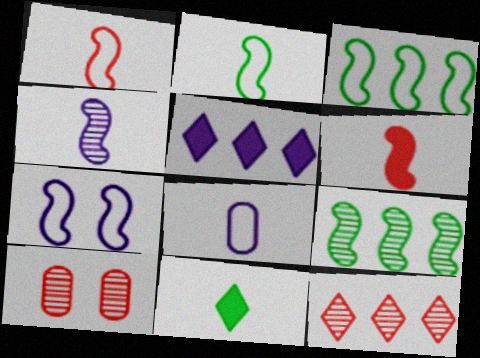[[1, 3, 7], 
[2, 4, 6], 
[2, 5, 10], 
[6, 7, 9]]